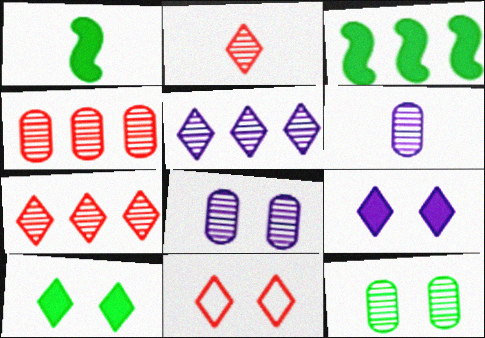[[3, 6, 11], 
[4, 6, 12]]